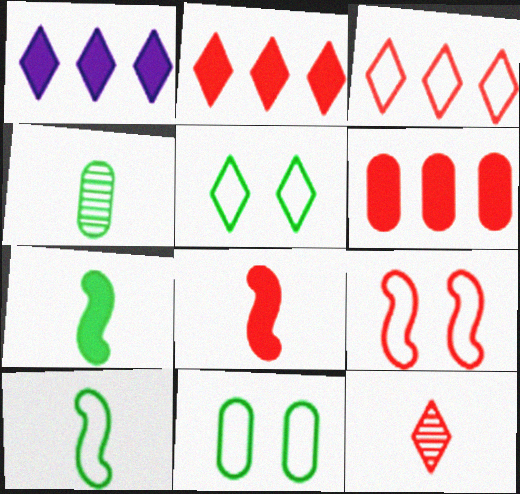[[1, 4, 9], 
[1, 5, 12], 
[6, 9, 12]]